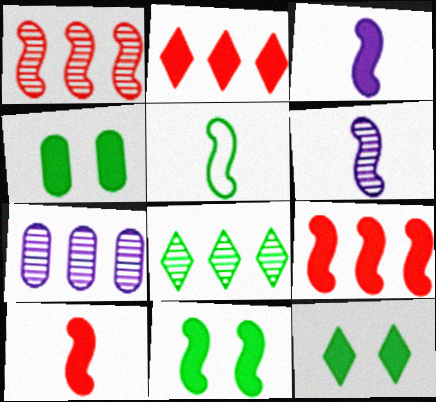[[1, 7, 8], 
[2, 3, 4], 
[3, 9, 11], 
[4, 5, 8], 
[4, 11, 12], 
[5, 6, 10]]